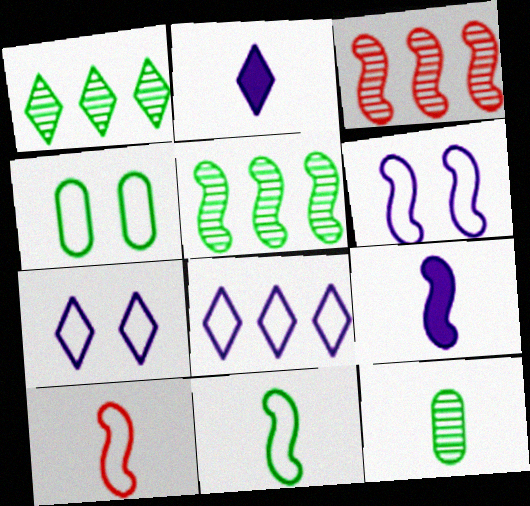[[2, 3, 4], 
[2, 10, 12], 
[4, 8, 10]]